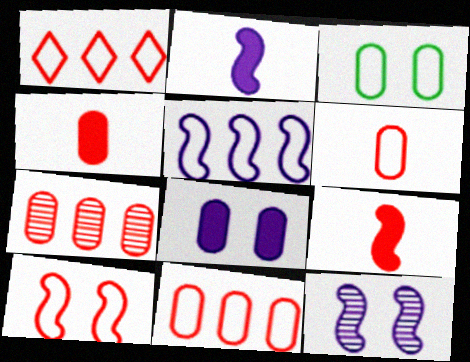[[1, 6, 10], 
[2, 5, 12]]